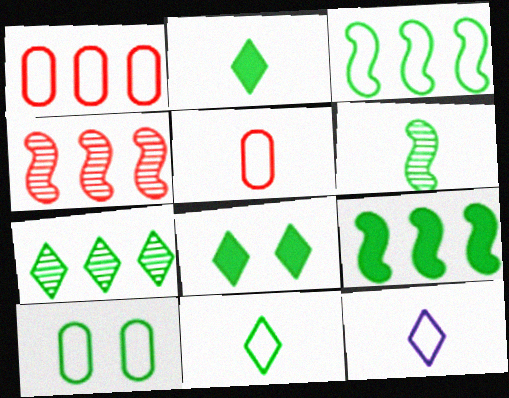[[3, 10, 11], 
[7, 8, 11]]